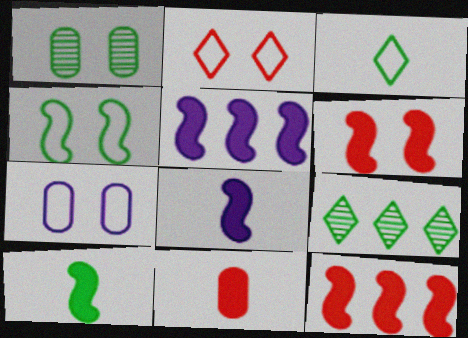[[2, 4, 7], 
[5, 6, 10]]